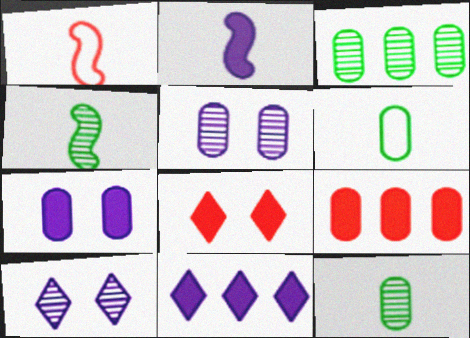[[1, 2, 4], 
[2, 7, 11], 
[5, 6, 9]]